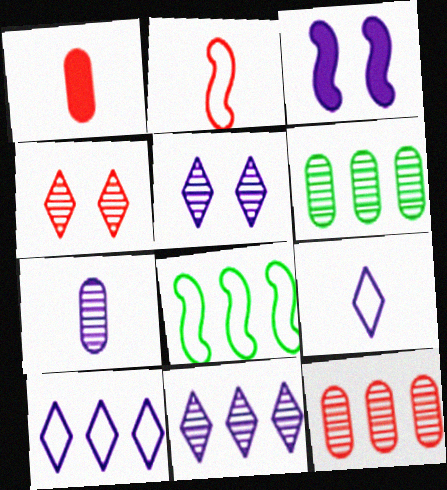[[1, 5, 8], 
[3, 7, 10]]